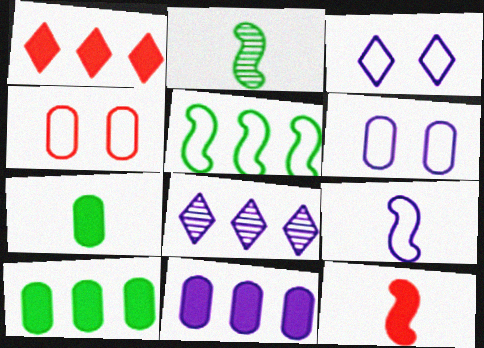[[1, 2, 6], 
[2, 9, 12]]